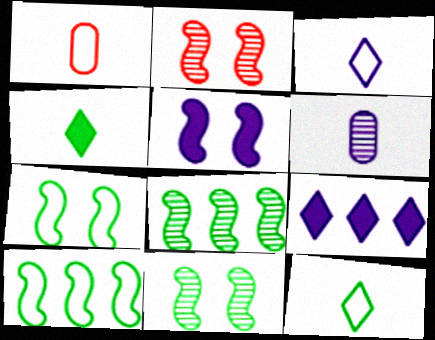[[1, 9, 11], 
[2, 5, 7]]